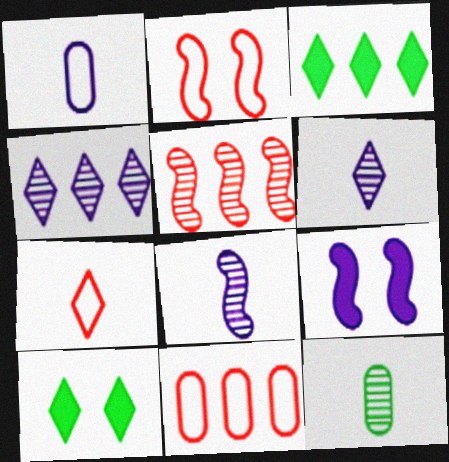[[1, 4, 9], 
[1, 5, 10], 
[2, 7, 11], 
[4, 7, 10], 
[8, 10, 11]]